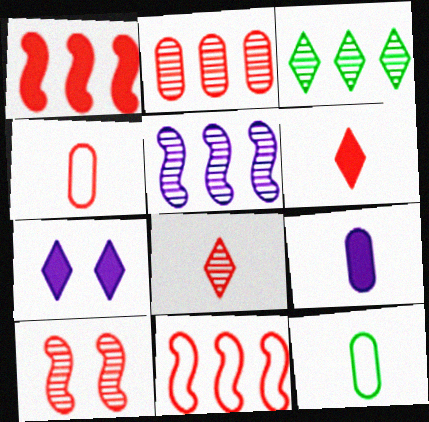[[2, 3, 5], 
[2, 8, 10]]